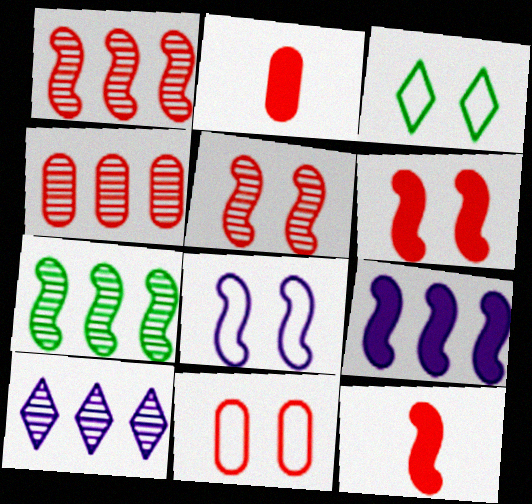[[2, 4, 11], 
[3, 8, 11], 
[4, 7, 10], 
[7, 8, 12]]